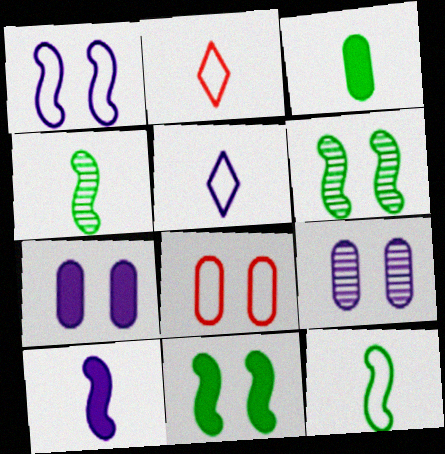[]